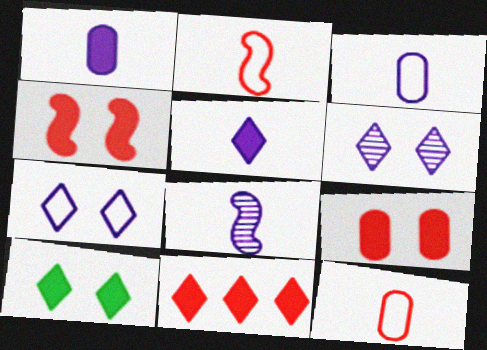[[3, 5, 8], 
[5, 10, 11]]